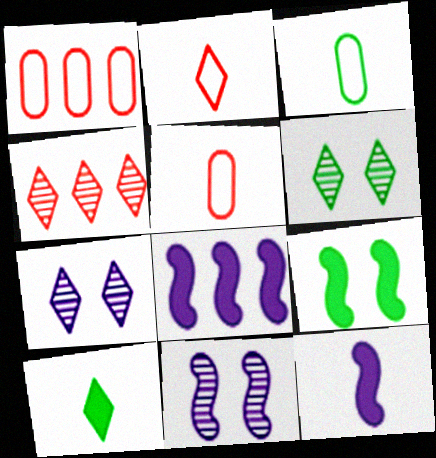[[1, 6, 12], 
[1, 10, 11], 
[5, 6, 8]]